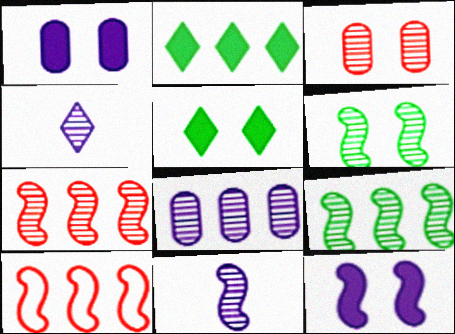[[2, 8, 10], 
[3, 4, 9], 
[6, 7, 11]]